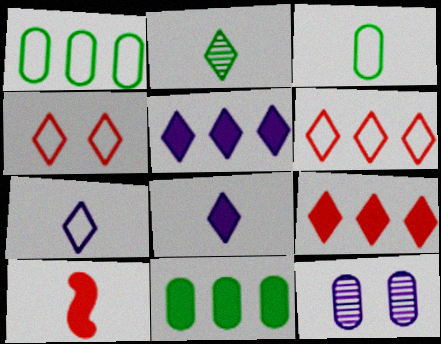[[2, 4, 5]]